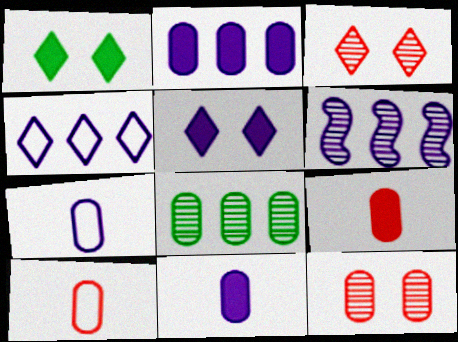[[1, 6, 10], 
[2, 4, 6], 
[5, 6, 7]]